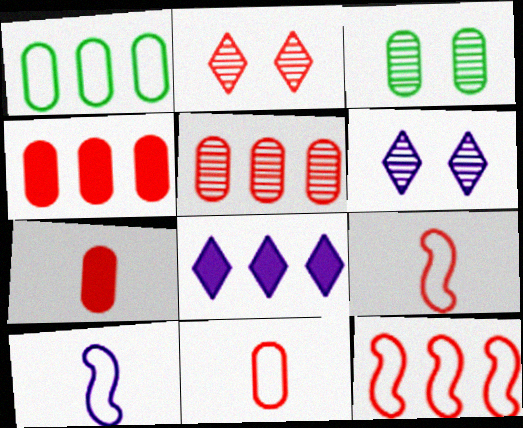[[2, 4, 9], 
[2, 7, 12], 
[3, 8, 9]]